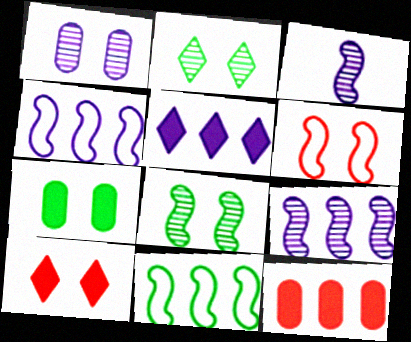[]